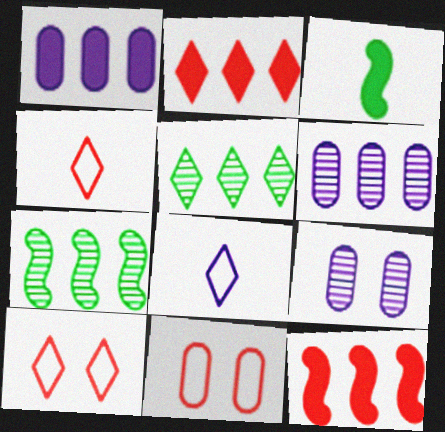[[3, 6, 10]]